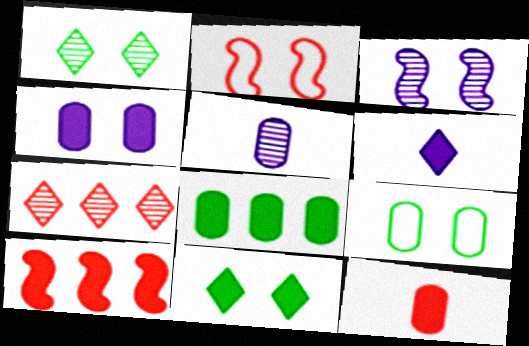[[1, 2, 4], 
[2, 7, 12], 
[4, 8, 12]]